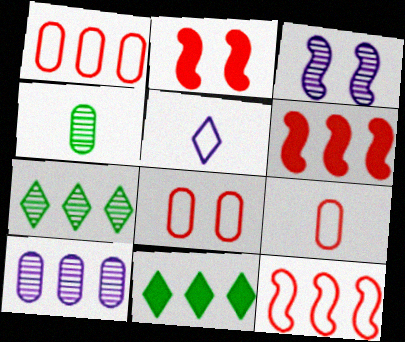[[1, 8, 9], 
[3, 9, 11], 
[10, 11, 12]]